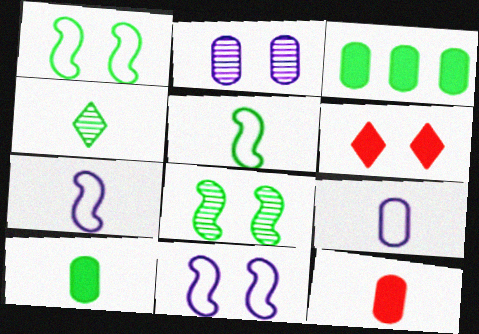[[1, 2, 6], 
[1, 3, 4], 
[4, 5, 10], 
[4, 7, 12]]